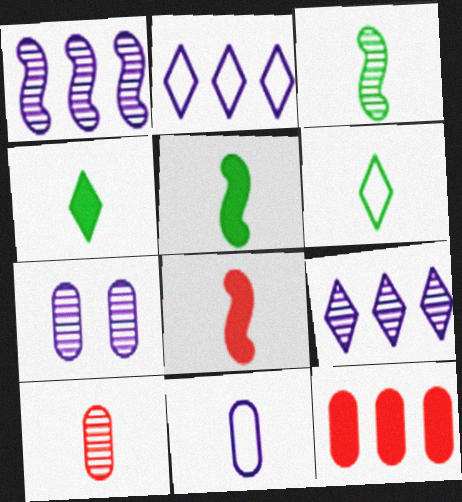[]